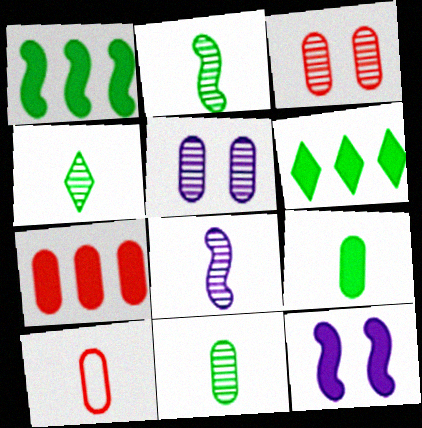[[2, 4, 11], 
[3, 7, 10]]